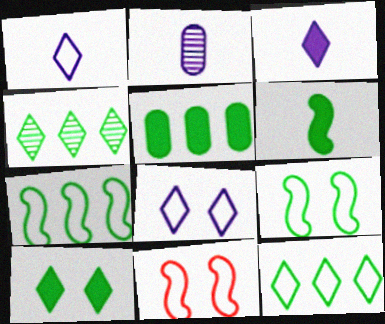[[4, 5, 7], 
[5, 6, 10]]